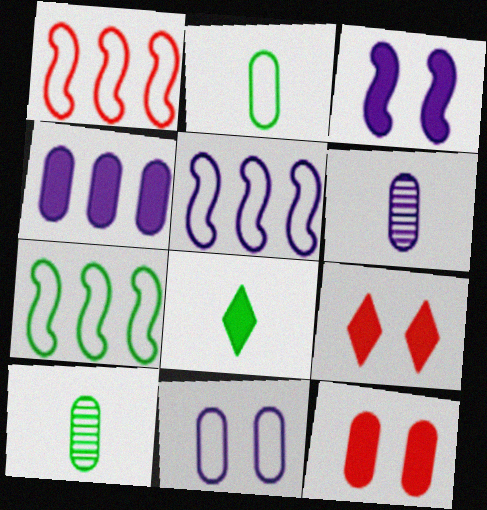[[1, 5, 7], 
[4, 6, 11], 
[5, 9, 10], 
[6, 7, 9]]